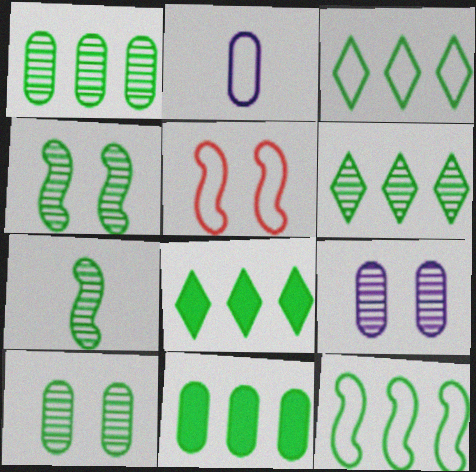[[1, 8, 12], 
[2, 3, 5], 
[3, 6, 8], 
[6, 7, 10], 
[6, 11, 12]]